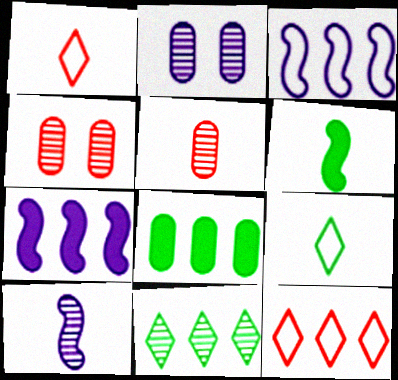[[2, 6, 12], 
[4, 7, 9], 
[4, 10, 11]]